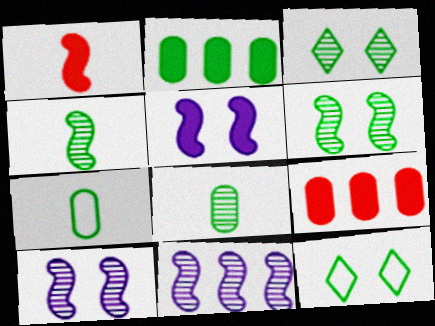[[2, 4, 12]]